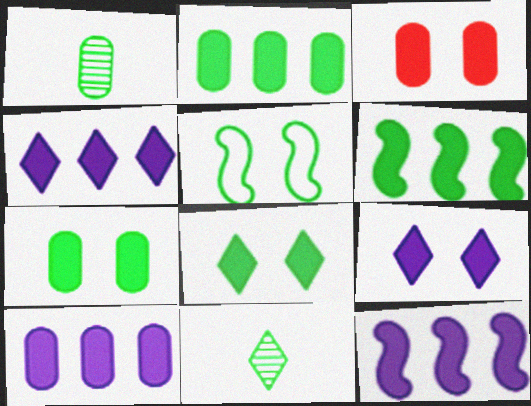[[2, 5, 11], 
[4, 10, 12]]